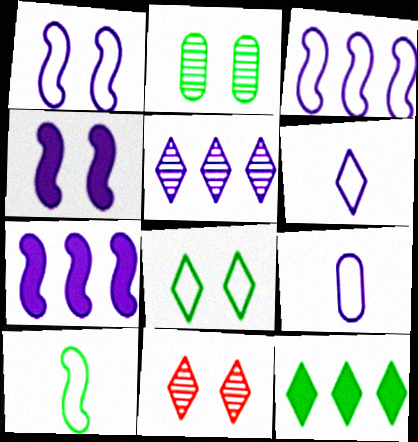[[2, 10, 12], 
[4, 5, 9], 
[6, 11, 12]]